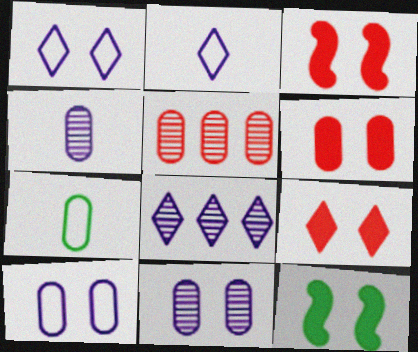[[2, 5, 12], 
[3, 6, 9], 
[3, 7, 8]]